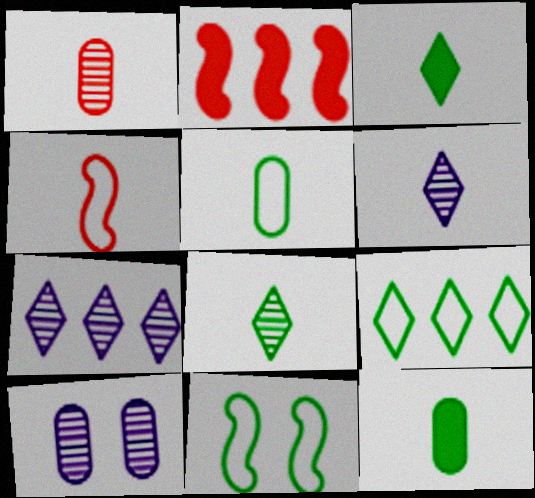[[4, 6, 12], 
[5, 9, 11]]